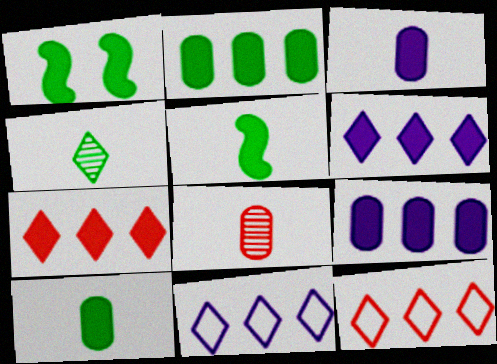[[1, 3, 7], 
[1, 8, 11]]